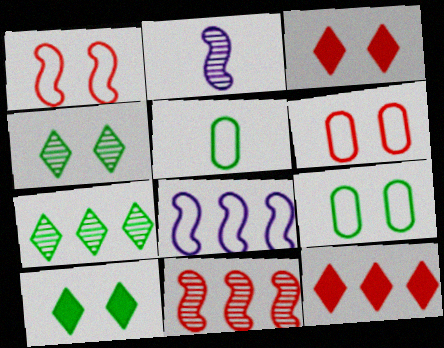[[2, 9, 12]]